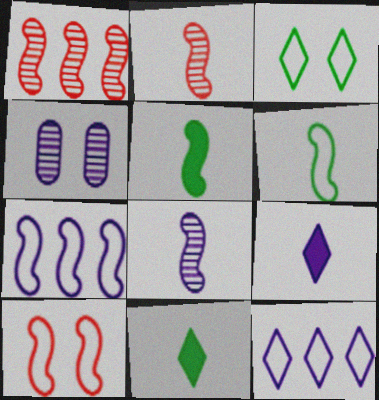[[4, 7, 9], 
[6, 7, 10]]